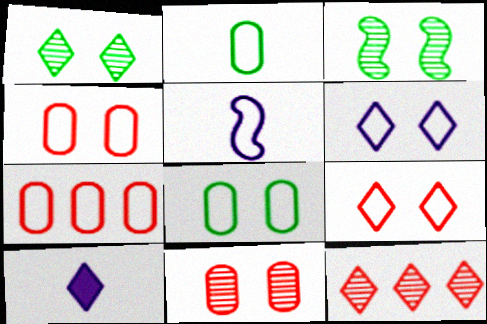[[3, 7, 10]]